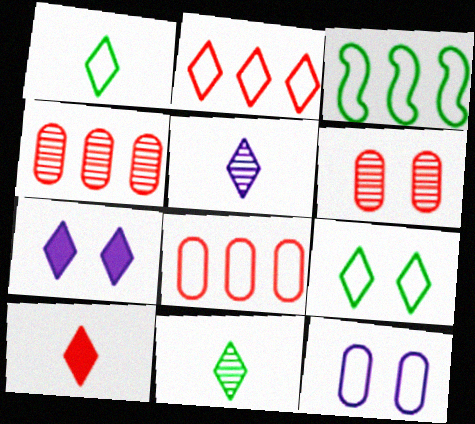[[1, 5, 10], 
[2, 7, 11]]